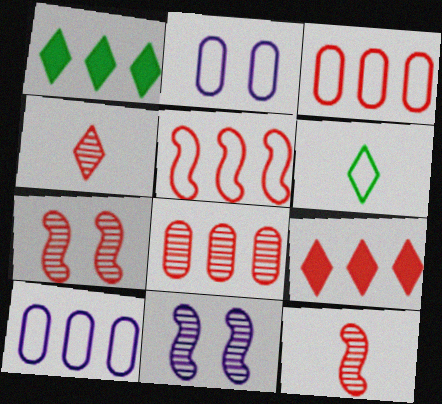[[1, 2, 12], 
[2, 5, 6], 
[4, 7, 8], 
[5, 8, 9]]